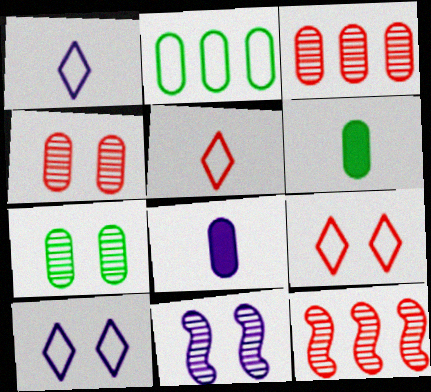[[2, 4, 8], 
[2, 6, 7], 
[6, 10, 12]]